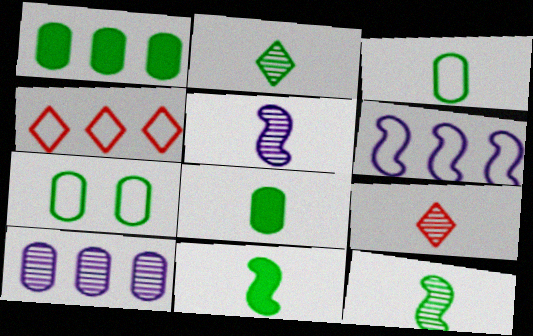[[2, 3, 11]]